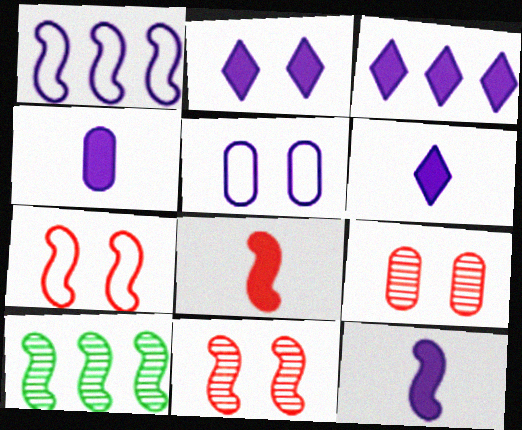[[2, 3, 6], 
[4, 6, 12], 
[7, 10, 12]]